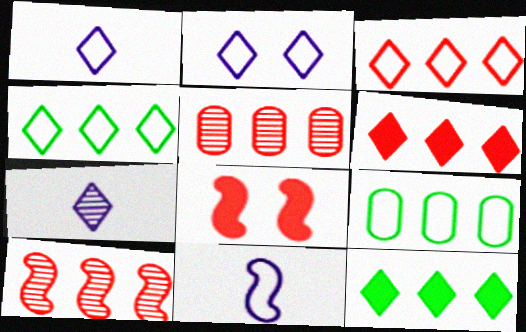[[7, 8, 9]]